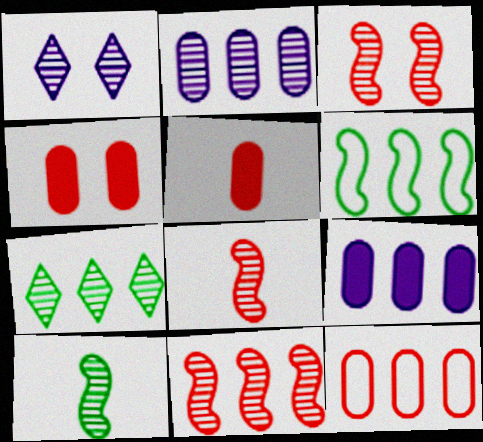[[1, 5, 6], 
[2, 7, 11], 
[3, 8, 11]]